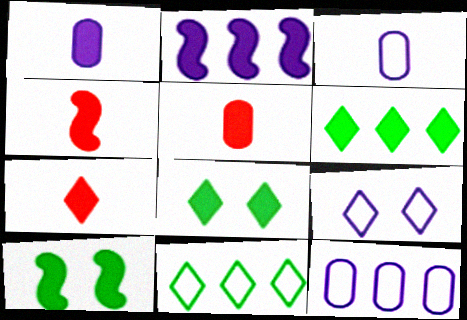[[2, 4, 10], 
[2, 5, 8], 
[4, 5, 7]]